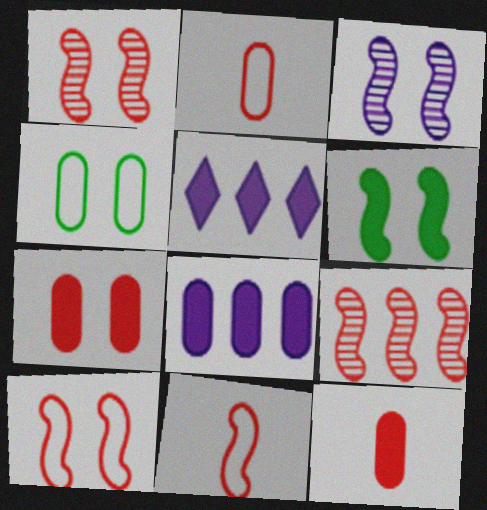[[3, 6, 10], 
[5, 6, 12]]